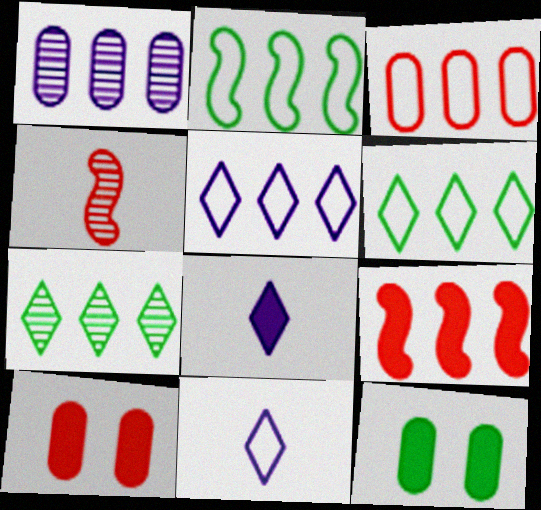[[1, 6, 9], 
[2, 3, 5], 
[4, 5, 12], 
[8, 9, 12]]